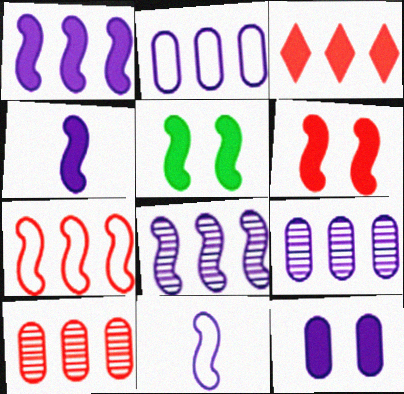[[3, 7, 10]]